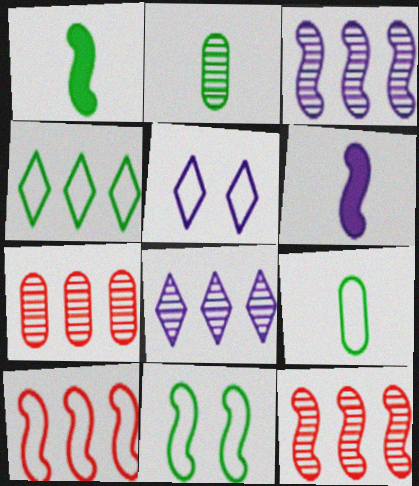[[1, 5, 7], 
[4, 9, 11], 
[5, 9, 10], 
[6, 11, 12]]